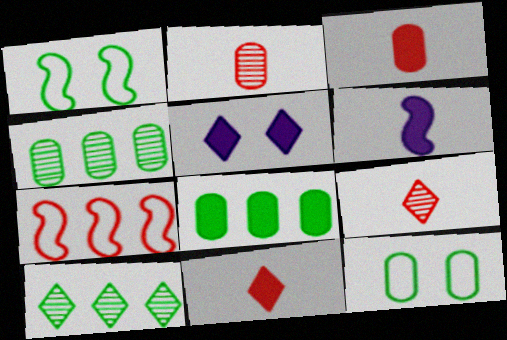[]